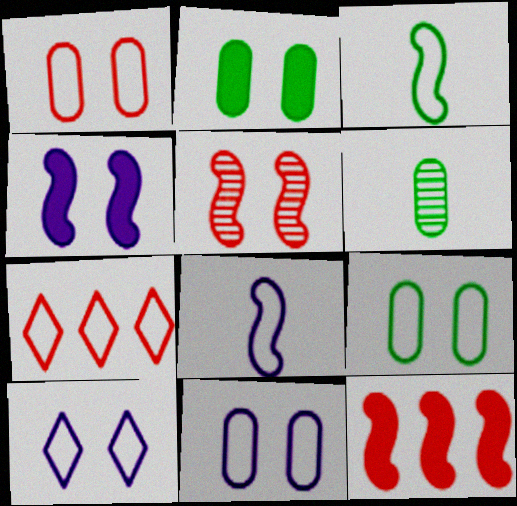[[1, 9, 11], 
[2, 5, 10], 
[3, 7, 11], 
[4, 6, 7], 
[6, 10, 12], 
[7, 8, 9]]